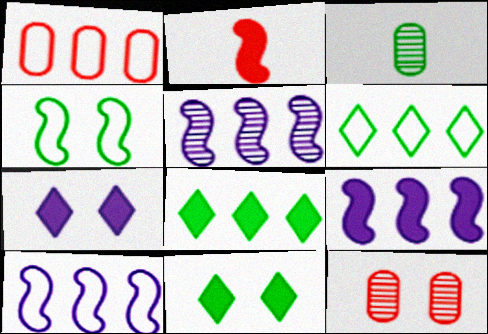[[1, 5, 8], 
[1, 6, 10], 
[2, 4, 5], 
[3, 4, 8], 
[4, 7, 12], 
[5, 9, 10]]